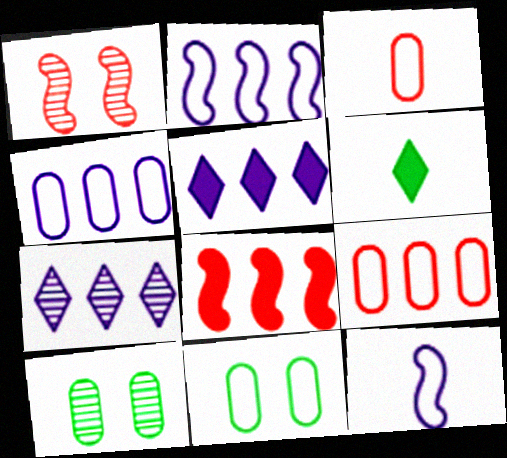[[1, 4, 6], 
[3, 4, 11]]